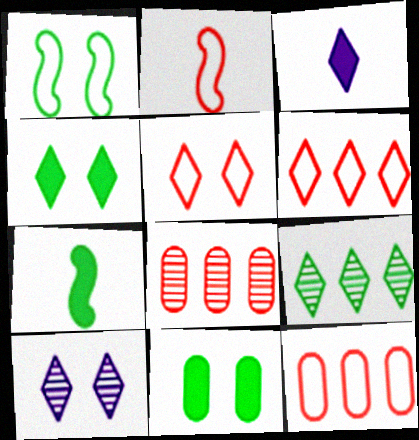[[1, 3, 8], 
[2, 5, 12], 
[3, 5, 9], 
[4, 5, 10], 
[7, 10, 12]]